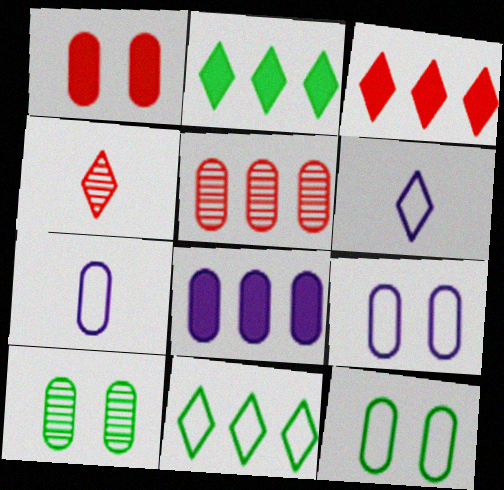[[1, 9, 10]]